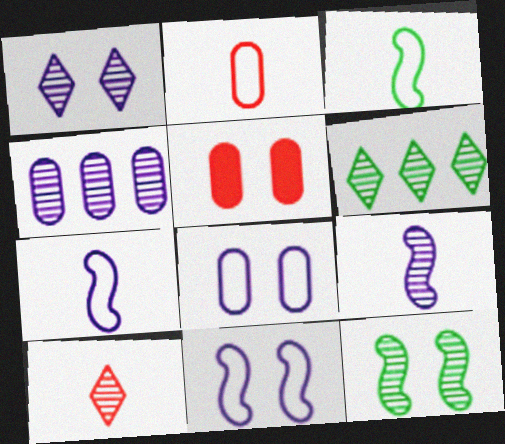[[1, 4, 9], 
[1, 6, 10], 
[4, 10, 12], 
[5, 6, 7]]